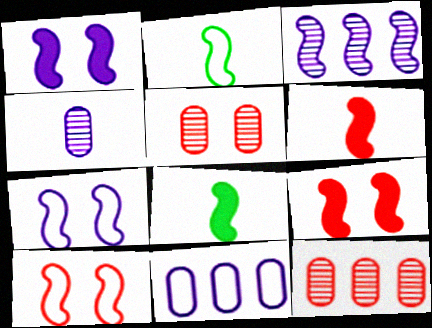[[2, 3, 9], 
[3, 8, 10]]